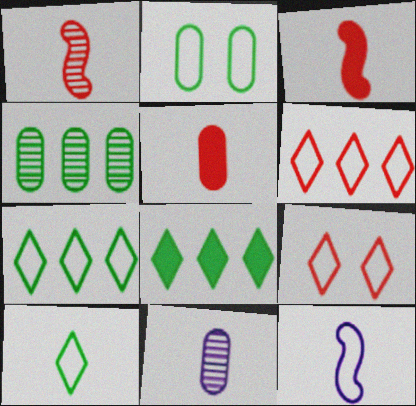[[2, 6, 12], 
[3, 10, 11]]